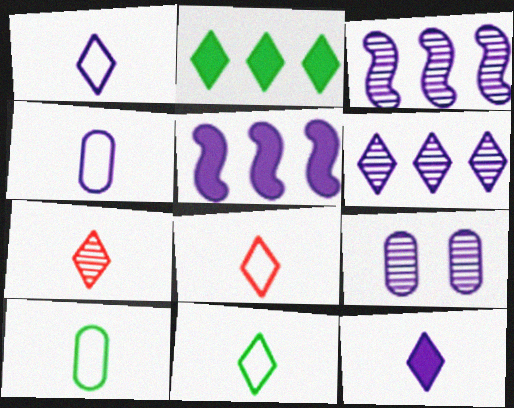[[1, 5, 9], 
[1, 8, 11], 
[7, 11, 12]]